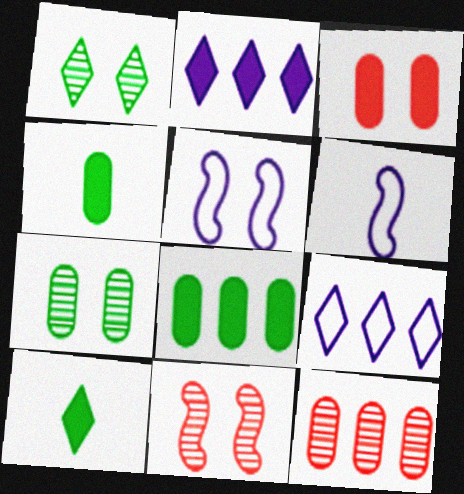[[1, 3, 5], 
[4, 9, 11], 
[5, 10, 12]]